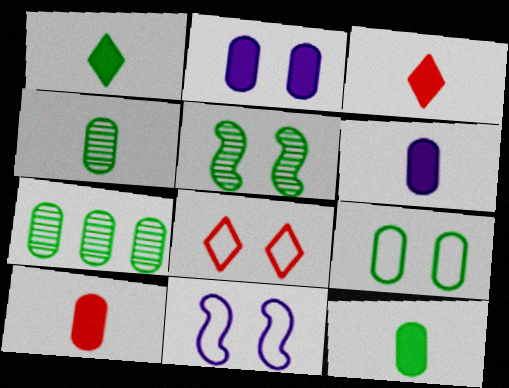[[2, 5, 8], 
[3, 7, 11], 
[6, 10, 12], 
[7, 9, 12], 
[8, 9, 11]]